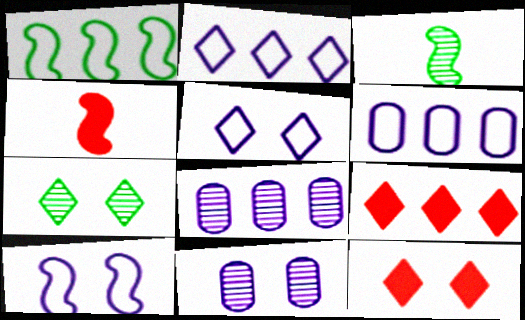[[1, 8, 9], 
[3, 6, 12], 
[4, 6, 7], 
[5, 7, 12]]